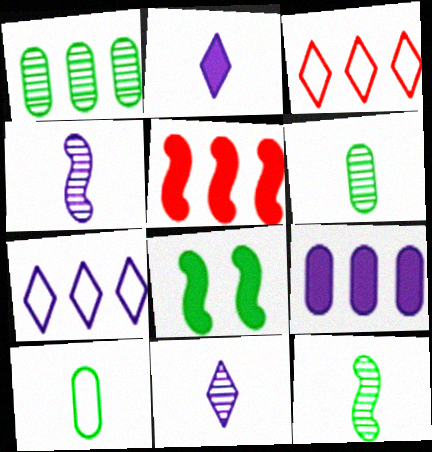[[1, 5, 7]]